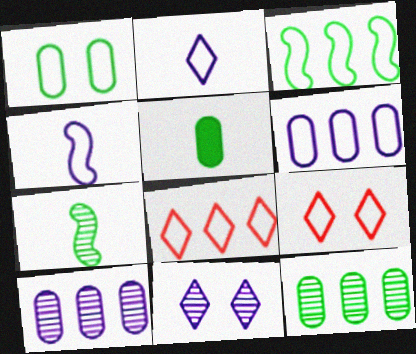[[1, 4, 8], 
[1, 5, 12], 
[3, 6, 8]]